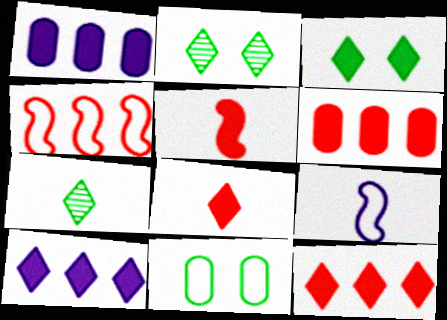[[1, 3, 5], 
[2, 6, 9], 
[3, 8, 10]]